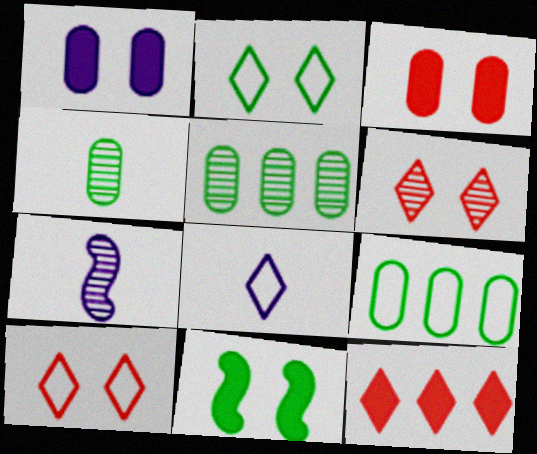[[5, 6, 7]]